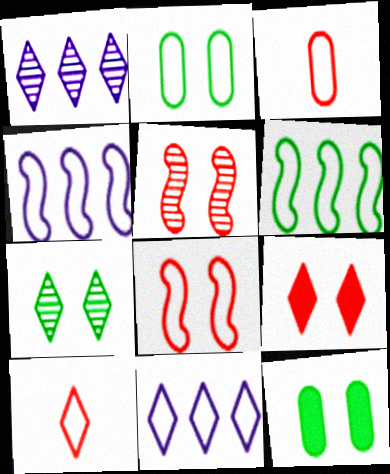[[2, 4, 10]]